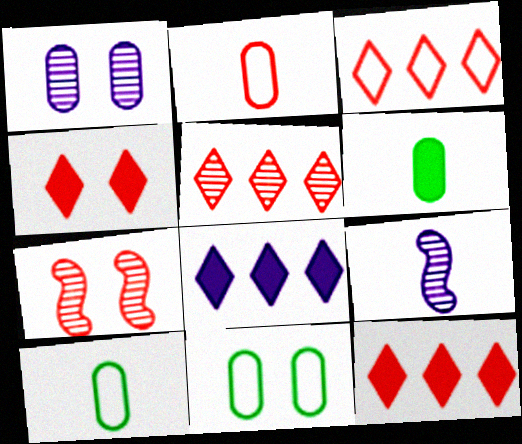[[2, 7, 12], 
[3, 5, 12], 
[7, 8, 10], 
[9, 11, 12]]